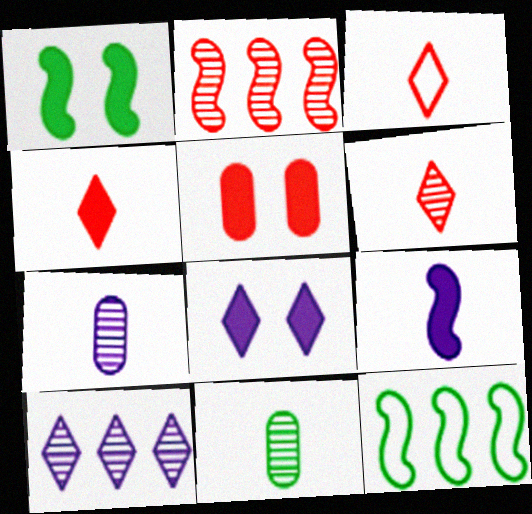[[1, 5, 8], 
[2, 3, 5], 
[3, 4, 6], 
[3, 9, 11]]